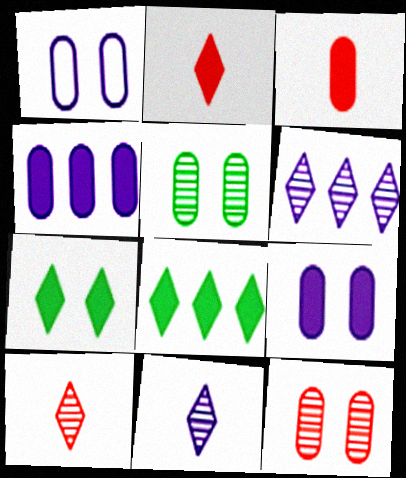[]